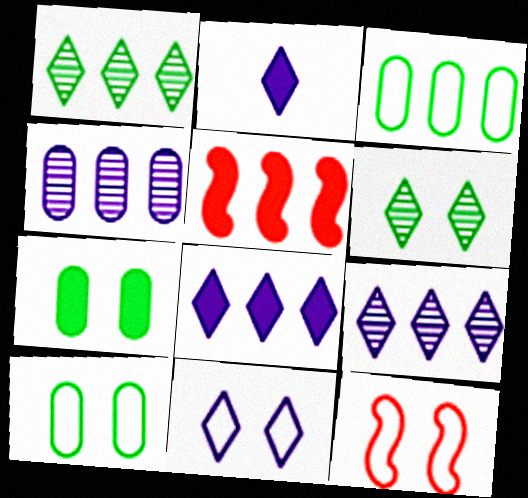[[2, 5, 7], 
[2, 9, 11], 
[3, 5, 9], 
[10, 11, 12]]